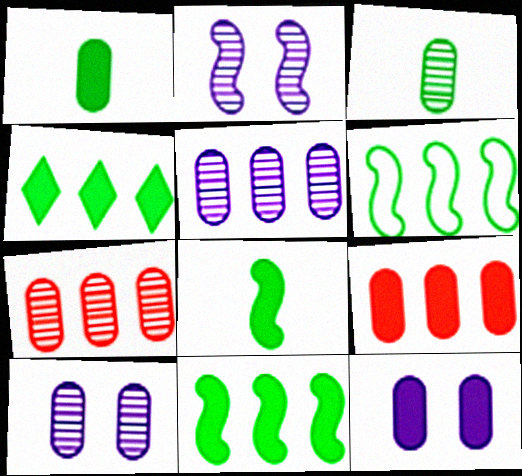[[1, 9, 12], 
[3, 7, 10]]